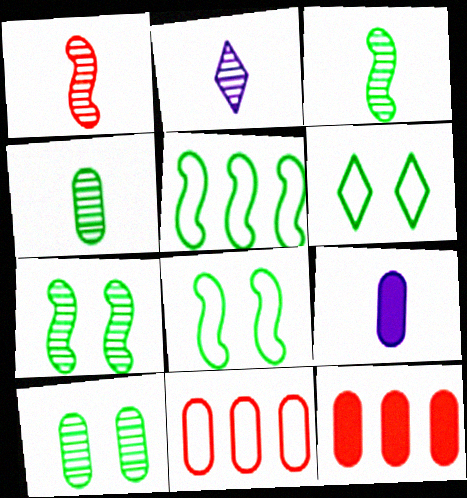[[1, 2, 4], 
[2, 8, 12], 
[9, 10, 11]]